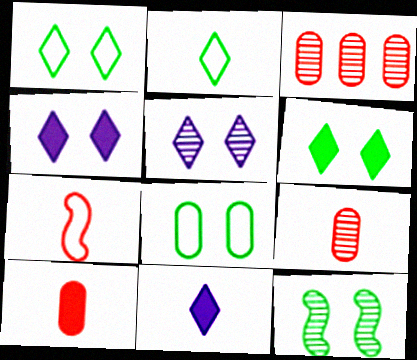[[6, 8, 12]]